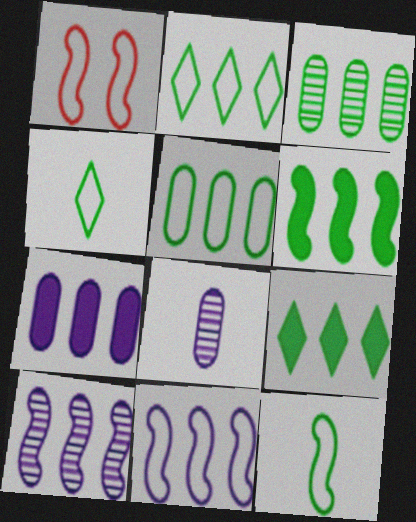[[1, 8, 9], 
[1, 11, 12], 
[2, 3, 6]]